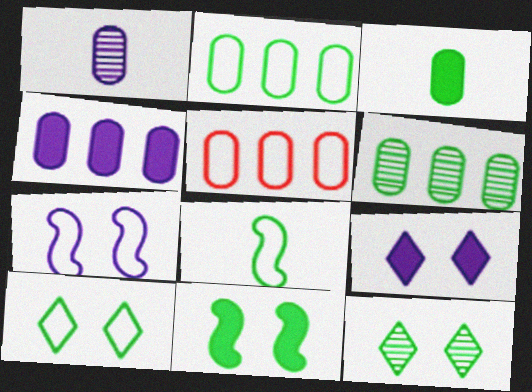[[2, 8, 10], 
[4, 5, 6]]